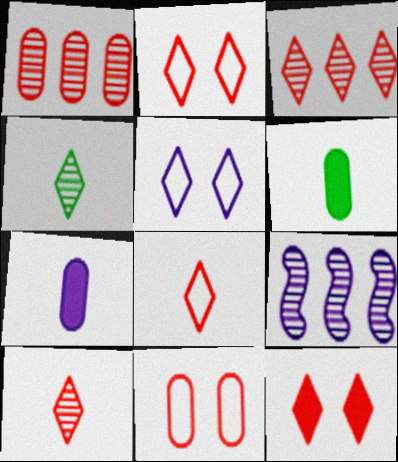[[2, 6, 9], 
[3, 8, 12], 
[5, 7, 9]]